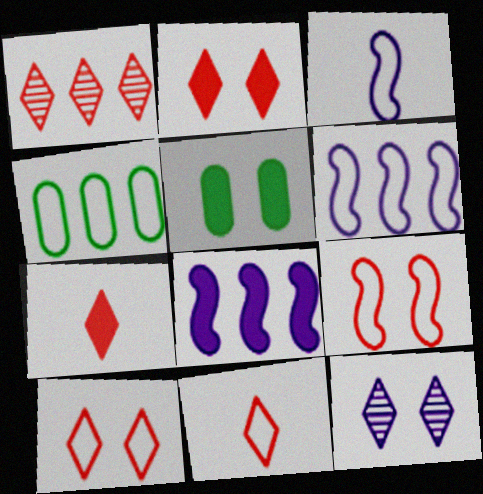[[1, 2, 11], 
[1, 3, 5], 
[1, 4, 8], 
[1, 7, 10], 
[3, 4, 10], 
[5, 7, 8], 
[5, 9, 12]]